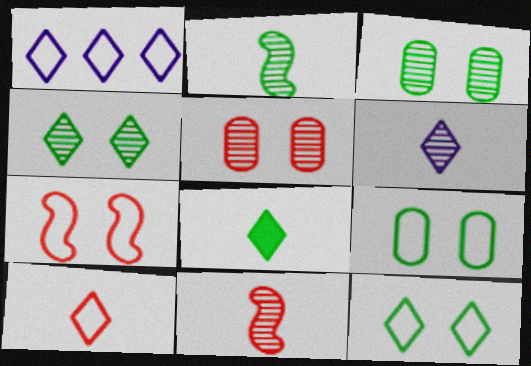[[1, 10, 12], 
[6, 8, 10]]